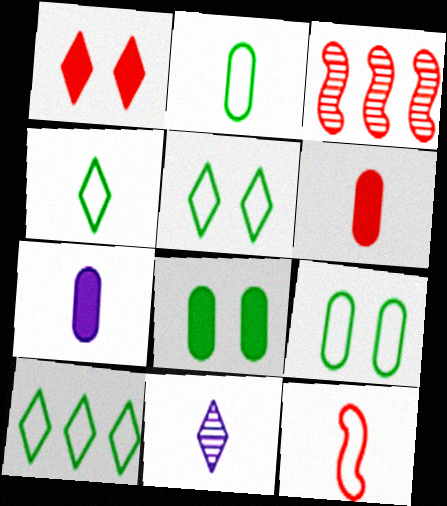[[1, 10, 11], 
[3, 5, 7], 
[4, 5, 10]]